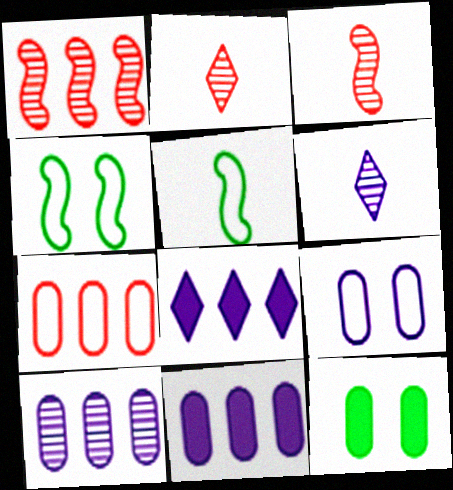[[2, 4, 11]]